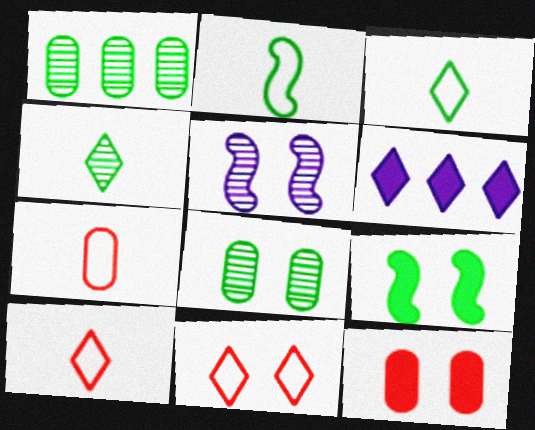[[1, 3, 9], 
[4, 6, 11]]